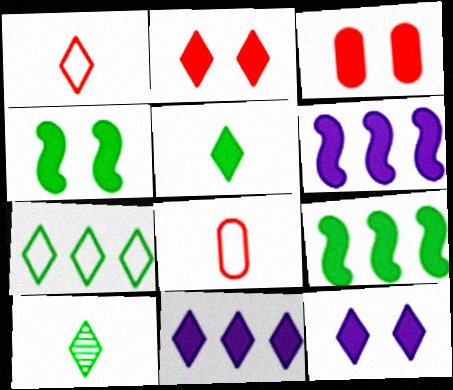[[2, 5, 11], 
[3, 4, 12], 
[3, 5, 6]]